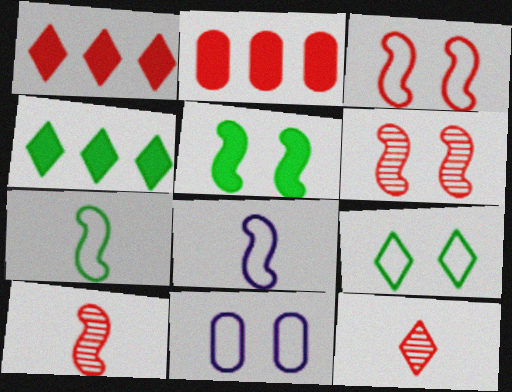[[2, 3, 12], 
[3, 9, 11], 
[4, 10, 11]]